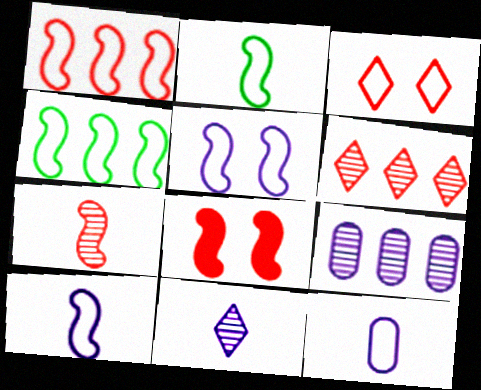[[1, 2, 5], 
[1, 7, 8], 
[3, 4, 12]]